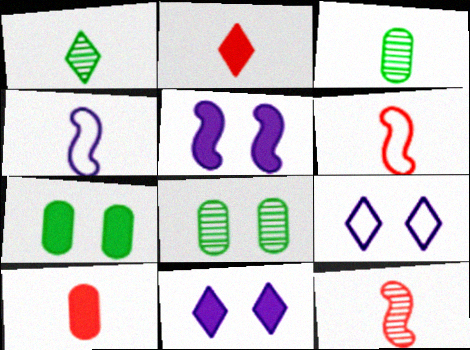[[1, 4, 10], 
[2, 3, 4]]